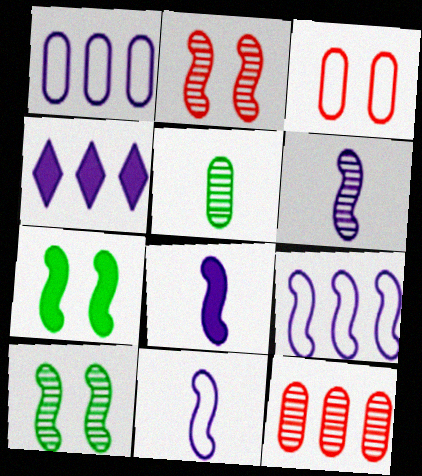[[6, 8, 11]]